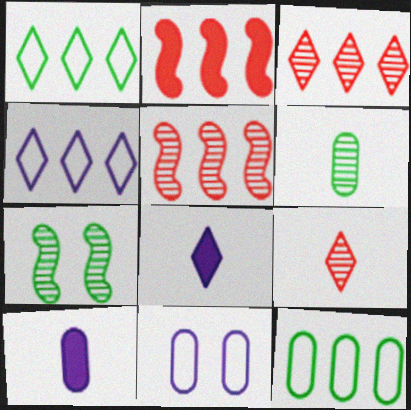[]